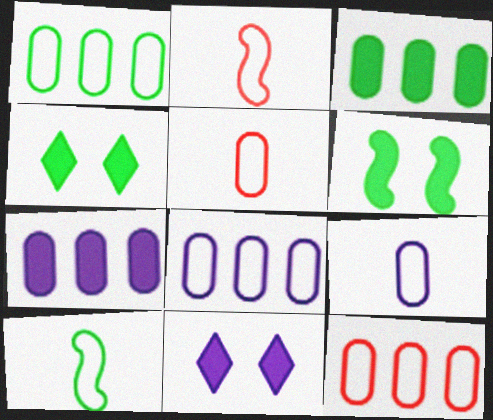[[1, 8, 12]]